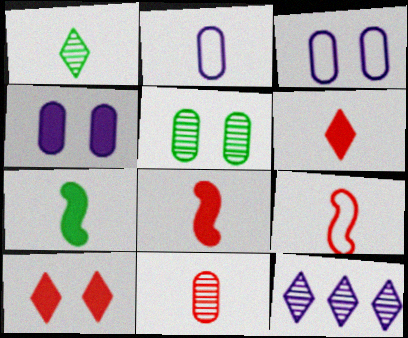[[1, 2, 8], 
[6, 9, 11]]